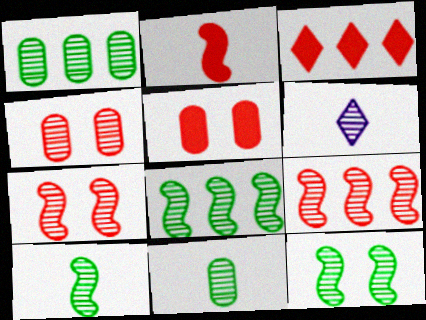[[1, 6, 7], 
[2, 3, 5], 
[4, 6, 8], 
[8, 10, 12]]